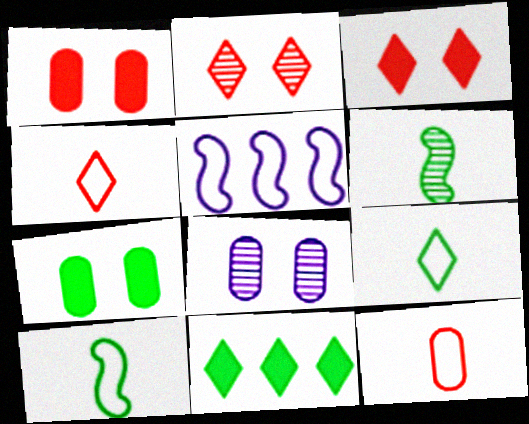[]